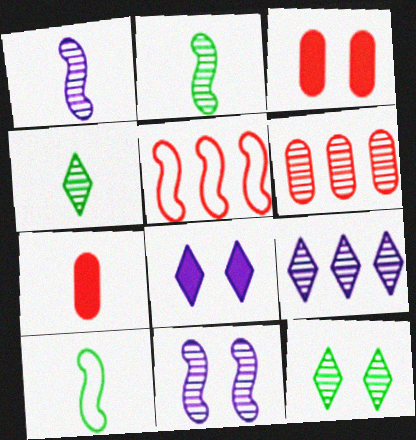[[1, 6, 12], 
[3, 9, 10], 
[4, 6, 11], 
[6, 8, 10]]